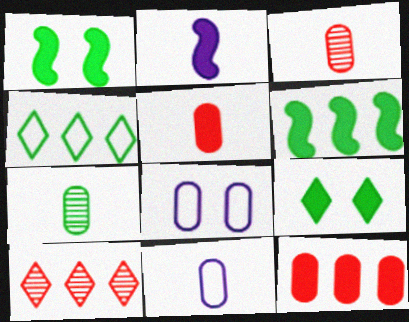[[1, 4, 7], 
[1, 10, 11], 
[2, 9, 12], 
[5, 7, 11], 
[7, 8, 12]]